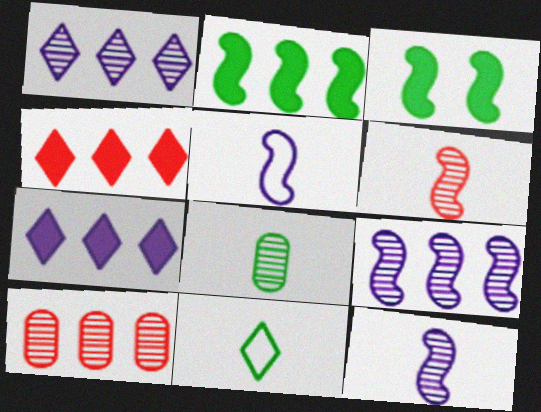[]